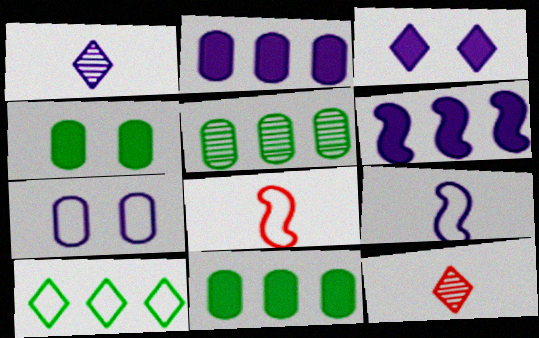[[1, 6, 7], 
[3, 5, 8], 
[3, 10, 12], 
[7, 8, 10]]